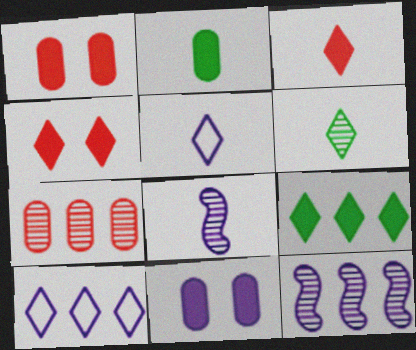[[3, 5, 6], 
[4, 6, 10], 
[5, 11, 12], 
[8, 10, 11]]